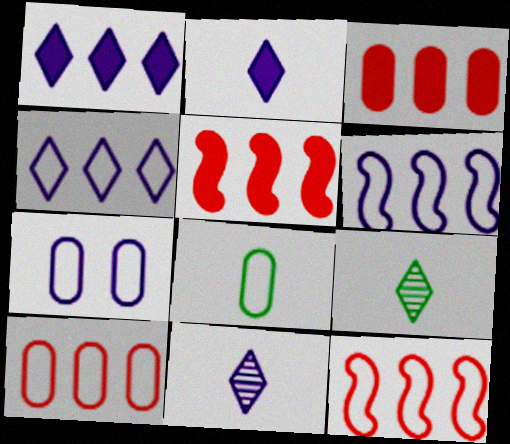[[5, 7, 9], 
[7, 8, 10]]